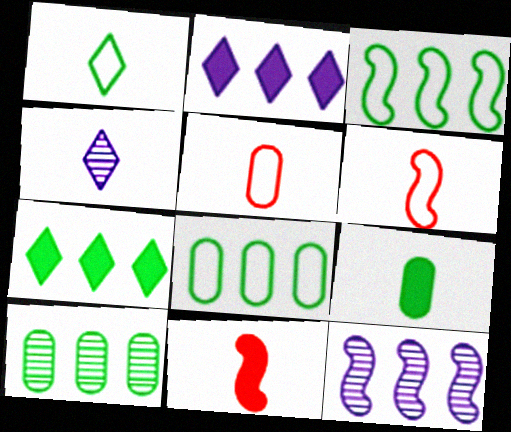[[3, 7, 10], 
[4, 6, 9]]